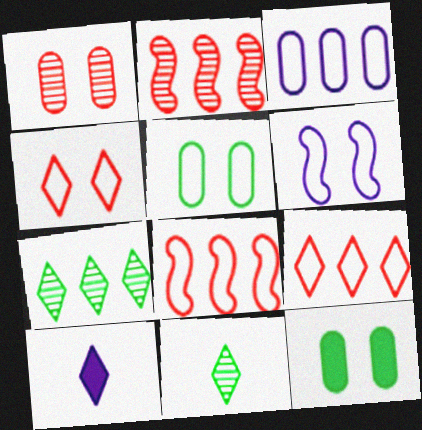[[2, 5, 10], 
[4, 5, 6], 
[4, 7, 10]]